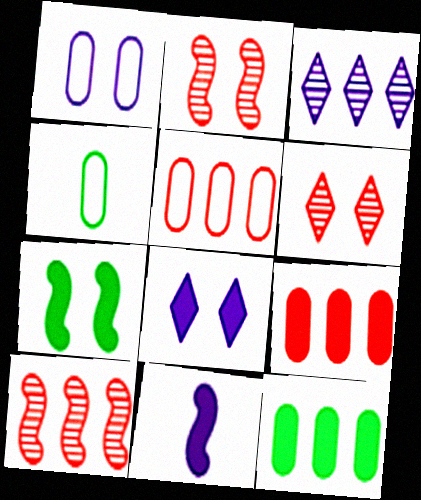[[1, 3, 11], 
[1, 4, 5], 
[1, 6, 7], 
[4, 8, 10]]